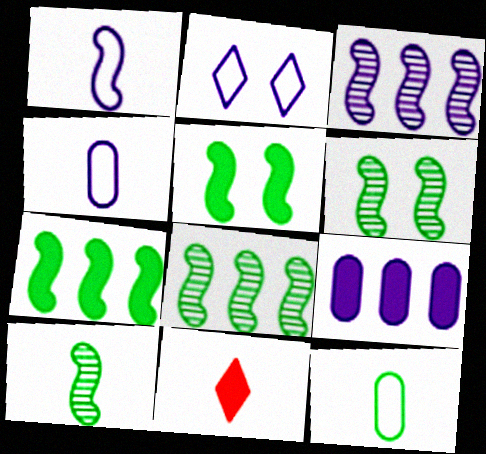[[4, 10, 11], 
[5, 9, 11], 
[6, 8, 10]]